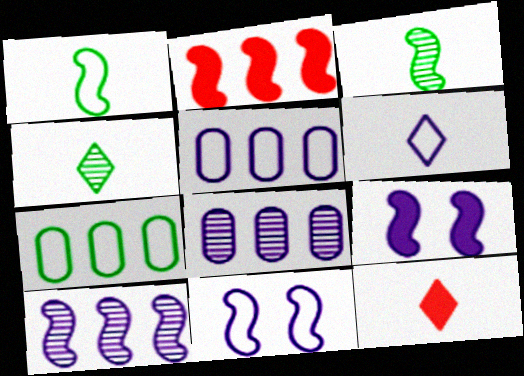[[2, 3, 11], 
[4, 6, 12], 
[5, 6, 11], 
[6, 8, 9]]